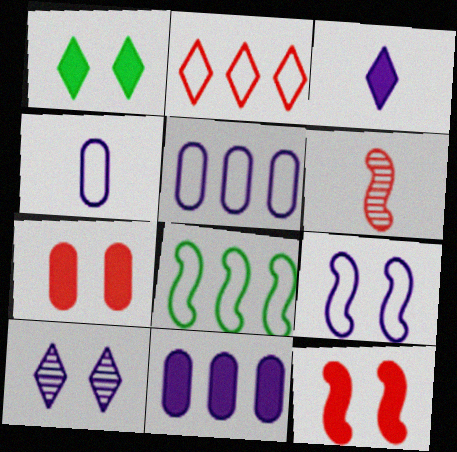[[1, 5, 6], 
[2, 5, 8], 
[2, 6, 7]]